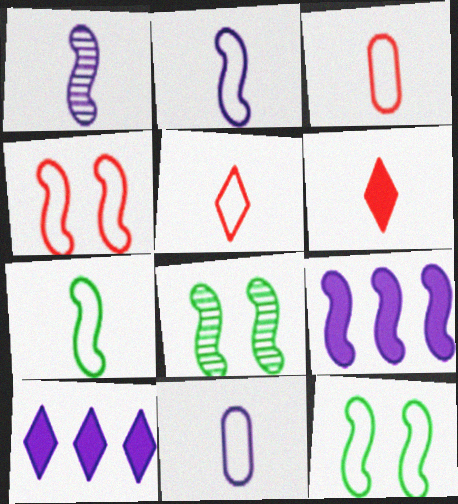[[3, 8, 10], 
[5, 7, 11]]